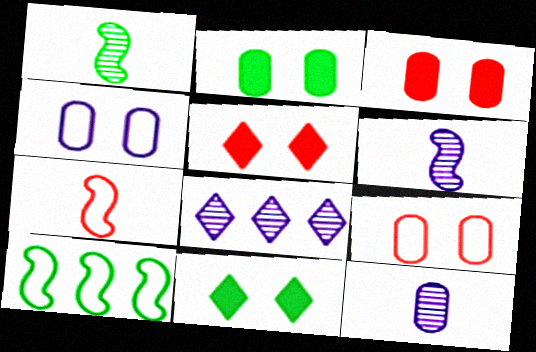[[2, 7, 8], 
[5, 10, 12]]